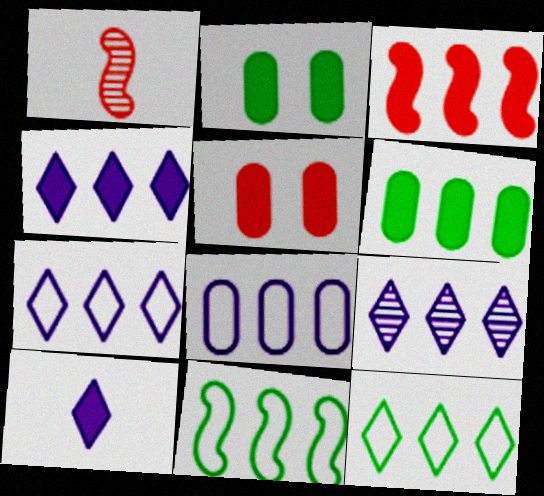[[1, 2, 7], 
[2, 3, 10], 
[3, 4, 6], 
[4, 7, 9]]